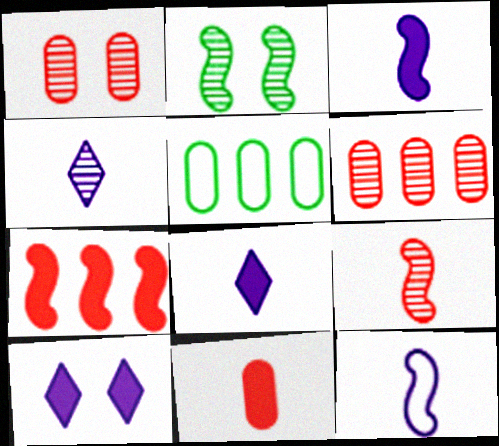[[2, 4, 6], 
[2, 7, 12], 
[5, 9, 10]]